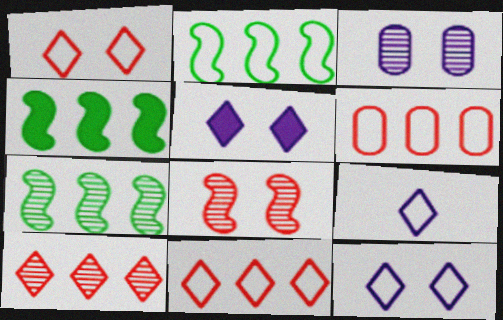[[2, 4, 7]]